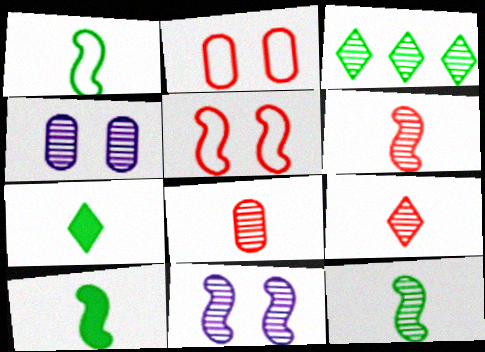[[1, 10, 12], 
[3, 4, 6], 
[3, 8, 11], 
[6, 8, 9]]